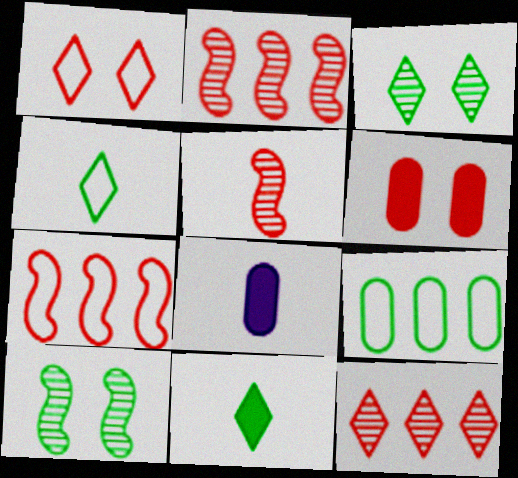[[3, 7, 8], 
[4, 5, 8], 
[9, 10, 11]]